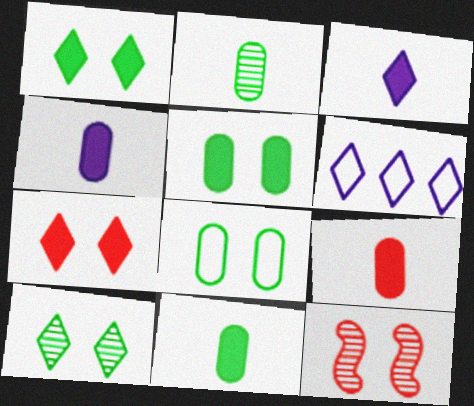[[4, 9, 11], 
[6, 11, 12]]